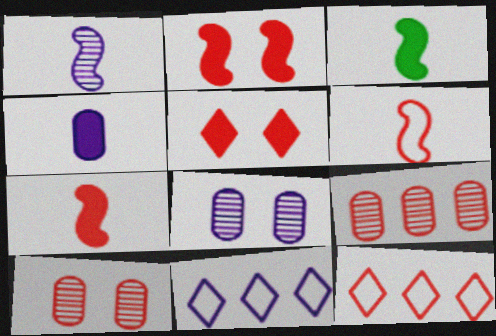[[1, 3, 6], 
[3, 8, 12], 
[3, 10, 11], 
[5, 6, 9], 
[7, 10, 12]]